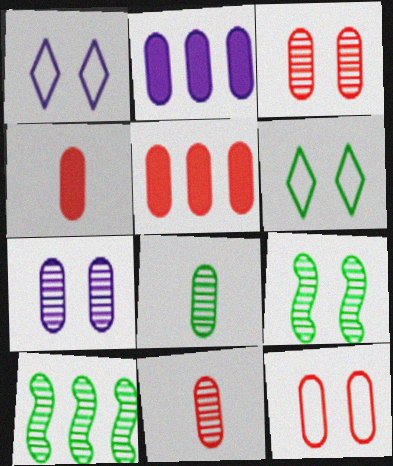[[1, 4, 10], 
[2, 8, 12], 
[5, 11, 12]]